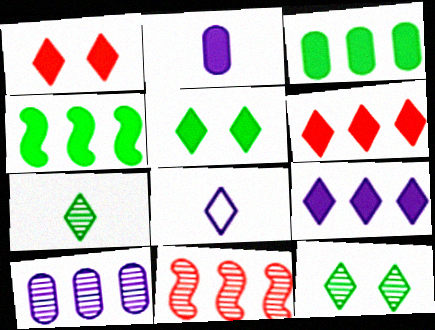[[1, 2, 4], 
[6, 8, 12]]